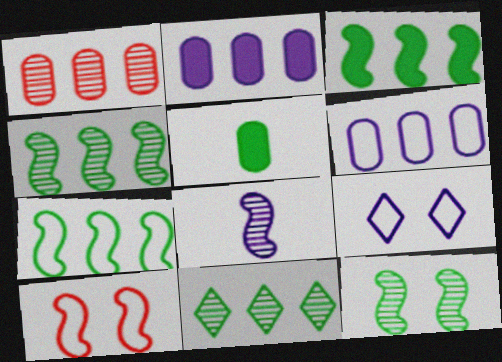[[2, 8, 9], 
[3, 4, 7], 
[3, 8, 10]]